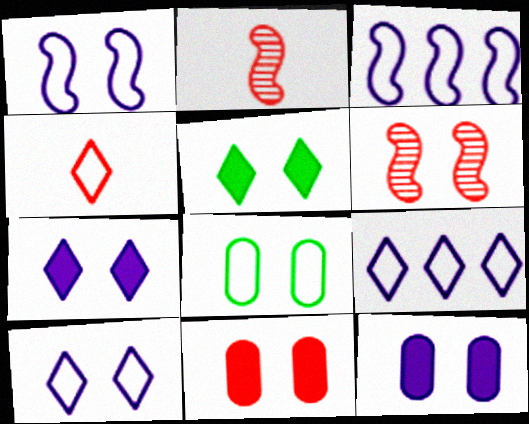[[3, 4, 8], 
[6, 7, 8]]